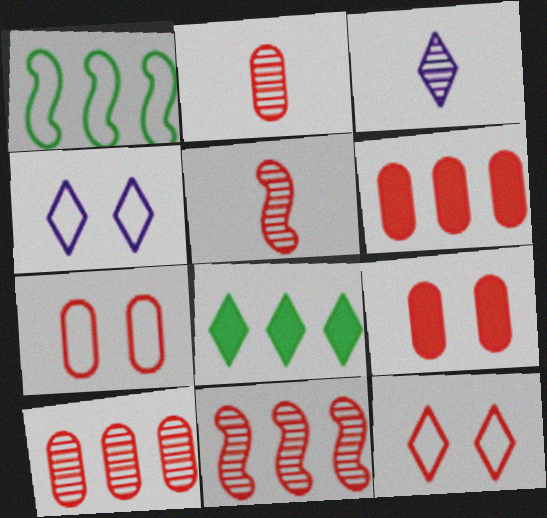[[1, 3, 9], 
[2, 6, 7], 
[3, 8, 12], 
[5, 6, 12]]